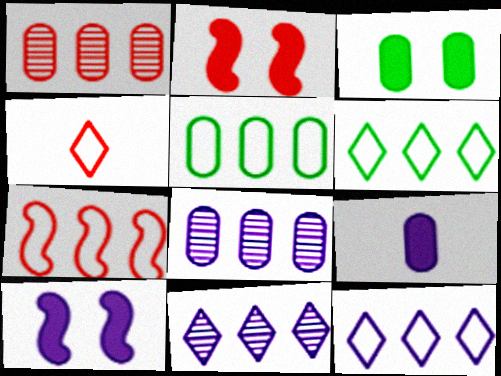[[1, 2, 4], 
[5, 7, 12]]